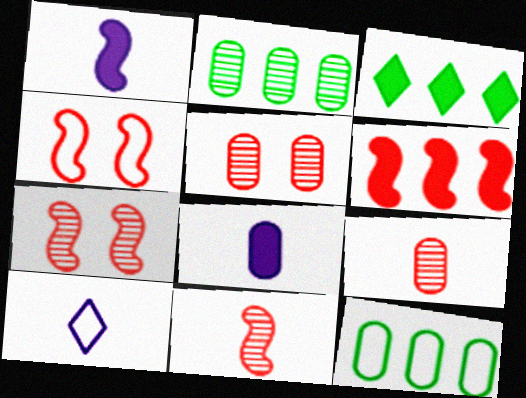[[4, 6, 11], 
[4, 10, 12], 
[5, 8, 12]]